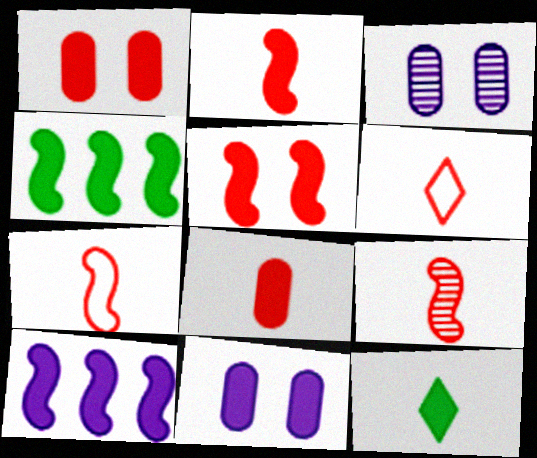[[1, 10, 12], 
[2, 7, 9], 
[3, 4, 6], 
[6, 8, 9]]